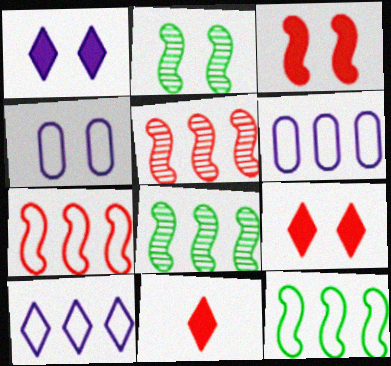[[2, 4, 9], 
[2, 6, 11], 
[4, 8, 11]]